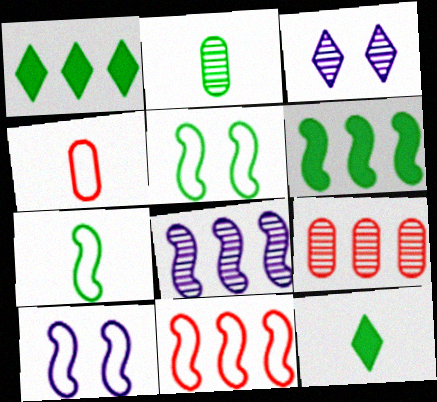[[1, 2, 5], 
[2, 7, 12], 
[3, 4, 6], 
[6, 8, 11], 
[7, 10, 11], 
[9, 10, 12]]